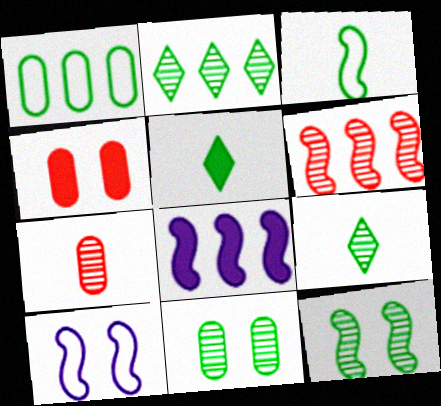[[1, 5, 12], 
[4, 5, 8]]